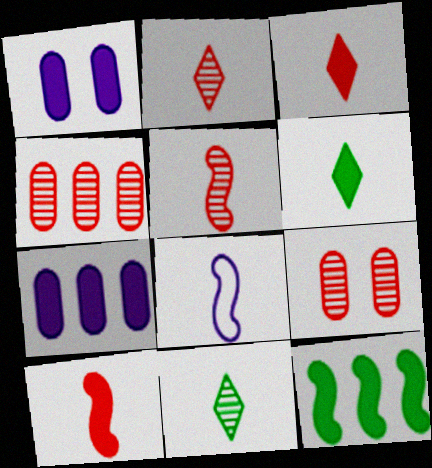[[1, 3, 12]]